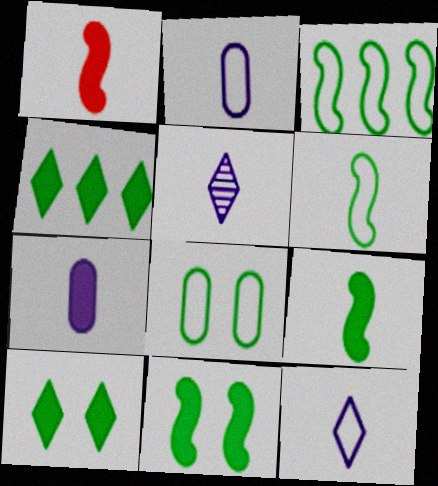[]